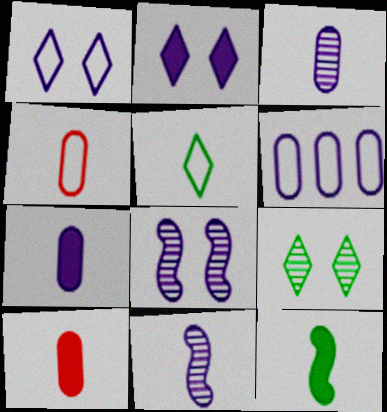[[2, 6, 11], 
[5, 10, 11]]